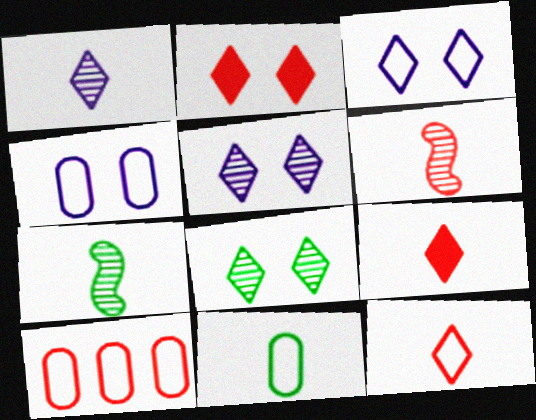[[2, 3, 8], 
[2, 6, 10], 
[4, 10, 11]]